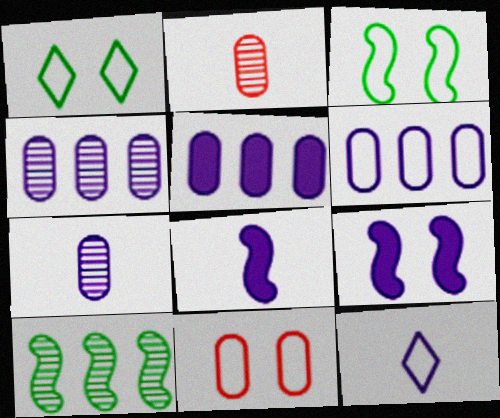[[4, 5, 6], 
[4, 9, 12], 
[7, 8, 12]]